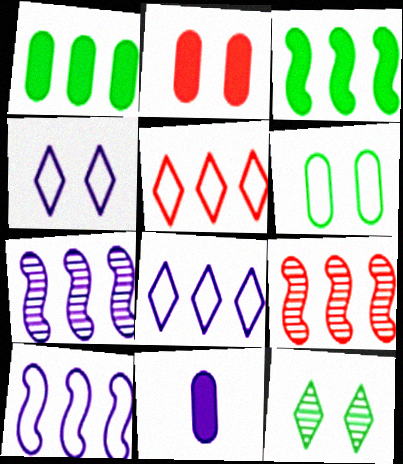[[1, 2, 11], 
[1, 5, 7], 
[1, 8, 9], 
[3, 9, 10], 
[4, 7, 11]]